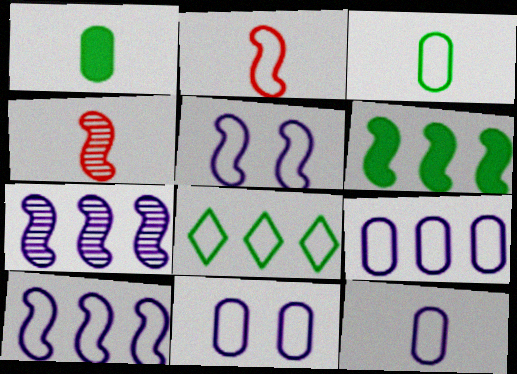[[2, 8, 11], 
[4, 5, 6], 
[9, 11, 12]]